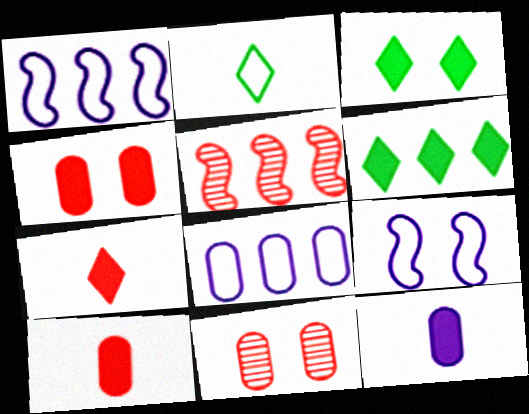[[3, 9, 11], 
[5, 6, 8]]